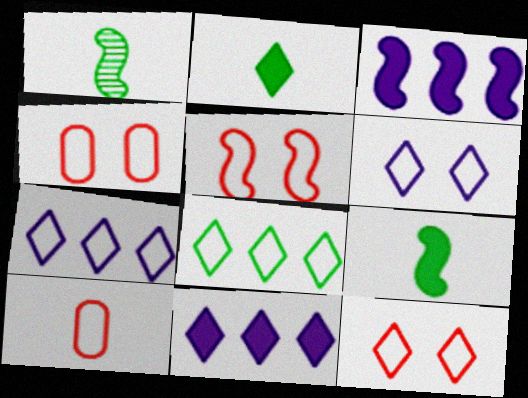[[1, 3, 5], 
[1, 4, 11], 
[4, 5, 12]]